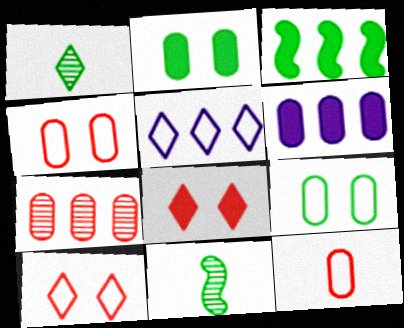[[1, 3, 9], 
[1, 5, 8], 
[3, 5, 7], 
[6, 10, 11]]